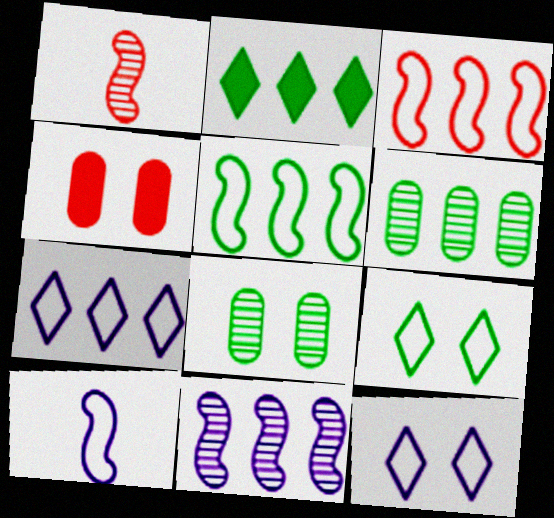[[2, 5, 6]]